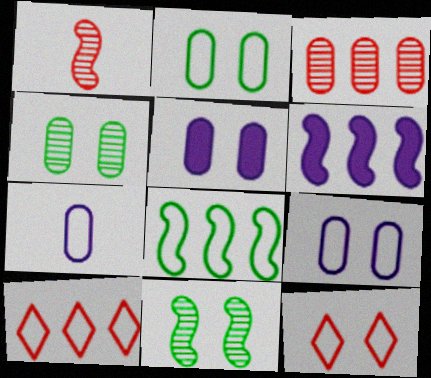[[5, 11, 12], 
[7, 8, 12]]